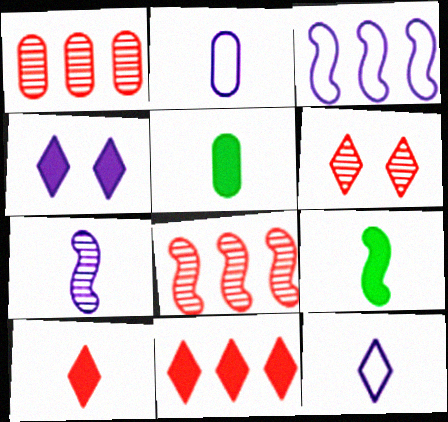[[3, 5, 6]]